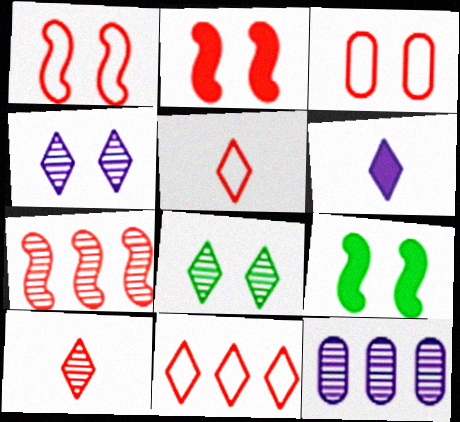[[3, 4, 9], 
[5, 9, 12], 
[6, 8, 11]]